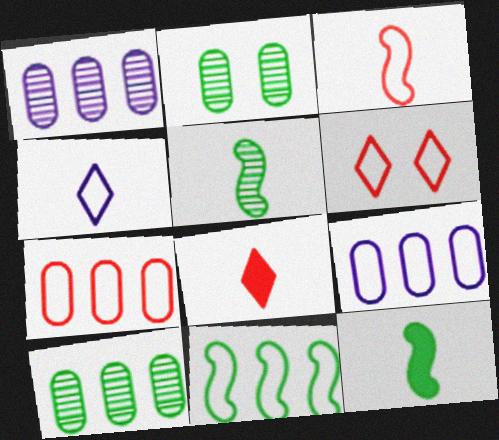[[1, 6, 12], 
[3, 6, 7]]